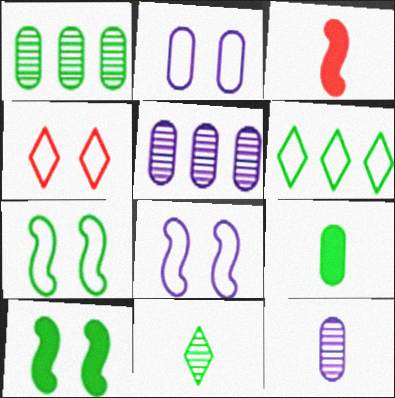[[2, 4, 7]]